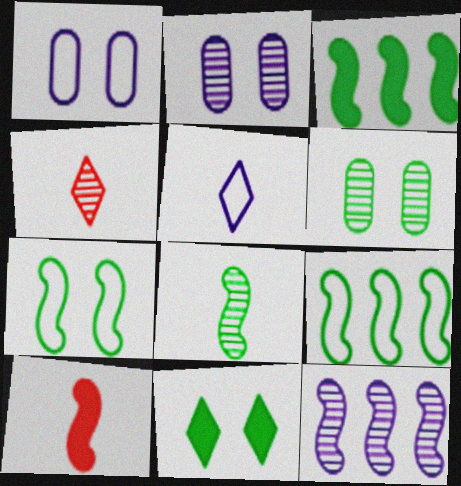[[1, 3, 4], 
[3, 7, 8], 
[4, 6, 12], 
[6, 7, 11], 
[7, 10, 12]]